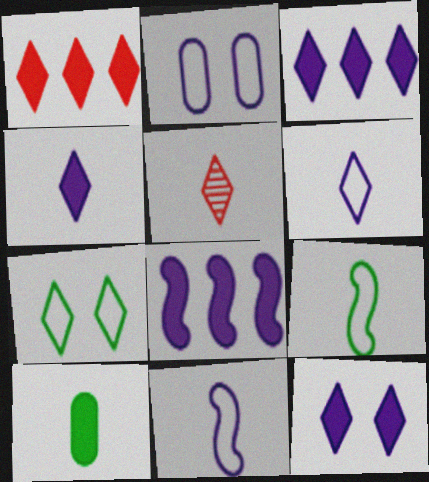[[3, 4, 12], 
[3, 5, 7], 
[5, 10, 11]]